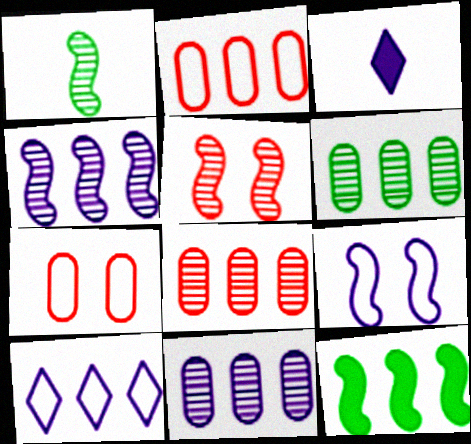[[1, 4, 5], 
[3, 9, 11], 
[6, 8, 11], 
[8, 10, 12]]